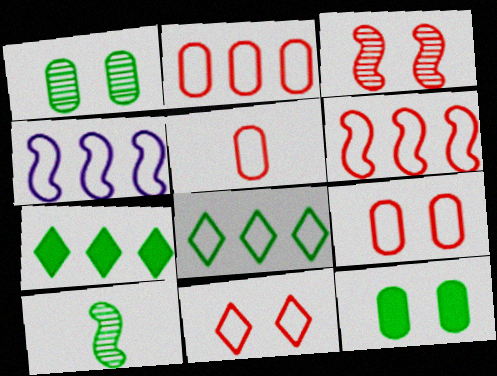[[2, 4, 8], 
[2, 5, 9], 
[5, 6, 11], 
[8, 10, 12]]